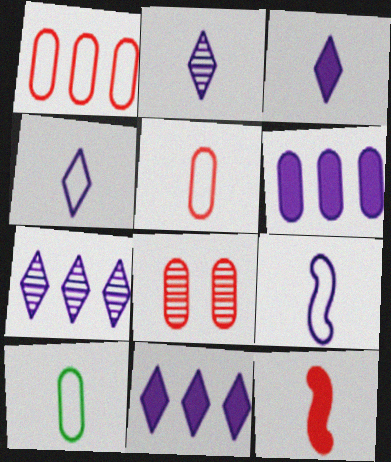[[2, 3, 4], 
[2, 10, 12], 
[6, 8, 10]]